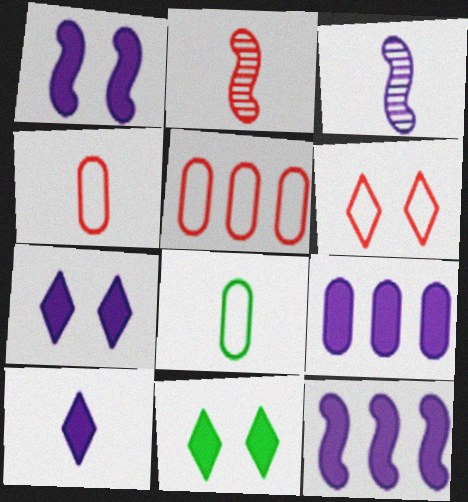[[1, 9, 10], 
[2, 8, 10], 
[3, 5, 11]]